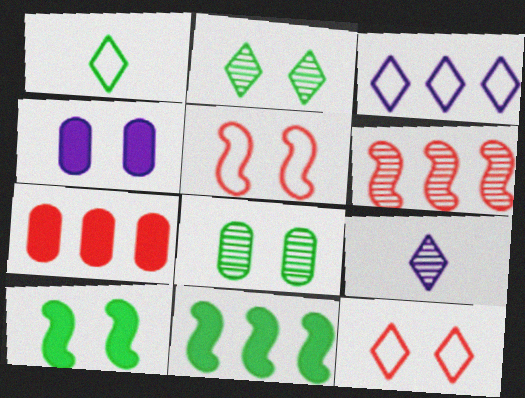[[1, 3, 12], 
[1, 4, 6], 
[1, 8, 11], 
[2, 4, 5], 
[6, 8, 9]]